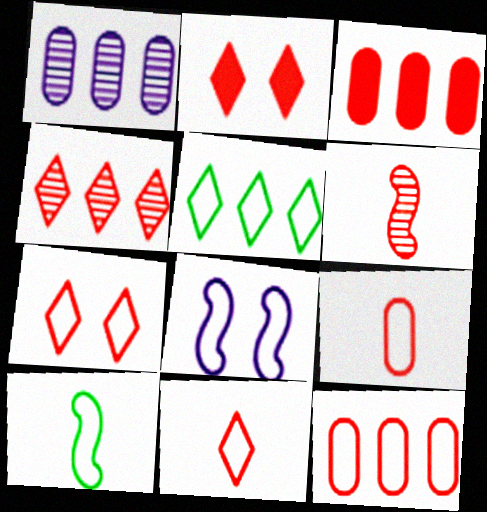[[1, 2, 10], 
[2, 4, 11], 
[2, 6, 12], 
[3, 6, 7], 
[5, 8, 9]]